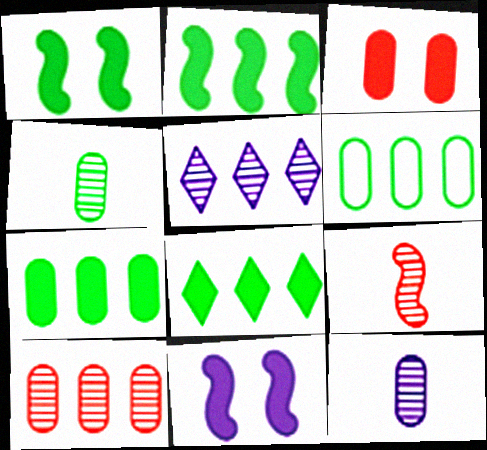[[2, 7, 8], 
[3, 6, 12]]